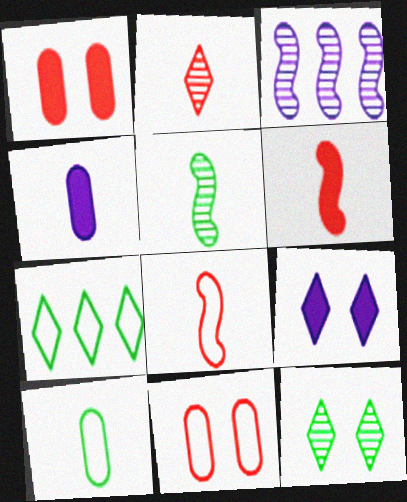[[2, 7, 9]]